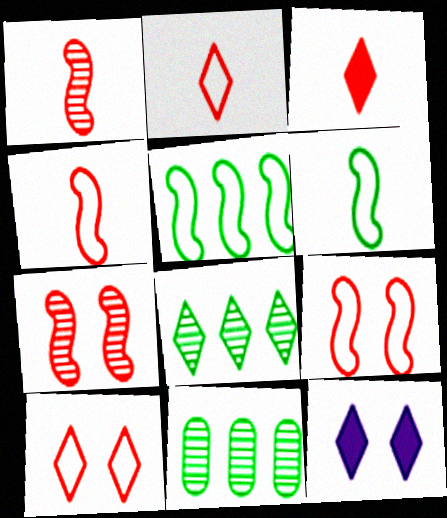[[2, 8, 12], 
[4, 11, 12]]